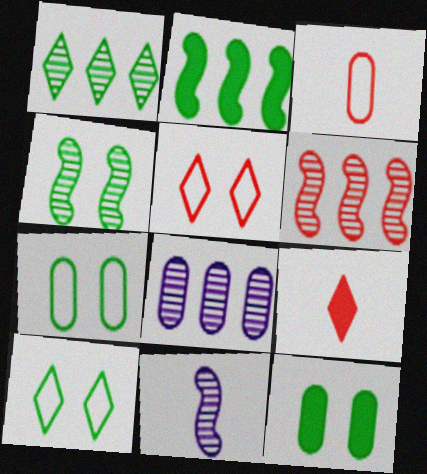[[1, 6, 8], 
[3, 8, 12], 
[4, 6, 11], 
[4, 10, 12]]